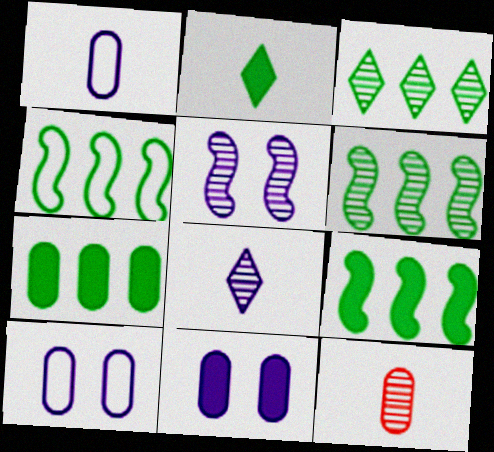[[3, 4, 7], 
[3, 5, 12], 
[4, 6, 9], 
[7, 10, 12]]